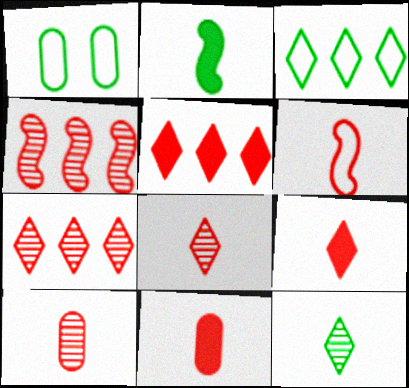[[6, 8, 11], 
[6, 9, 10]]